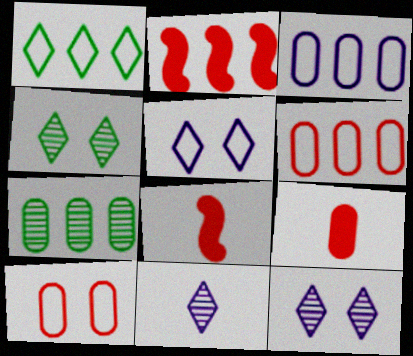[[3, 4, 8], 
[5, 7, 8]]